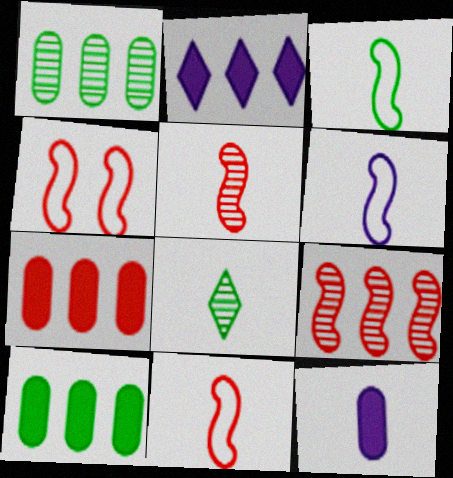[[3, 6, 11], 
[8, 11, 12]]